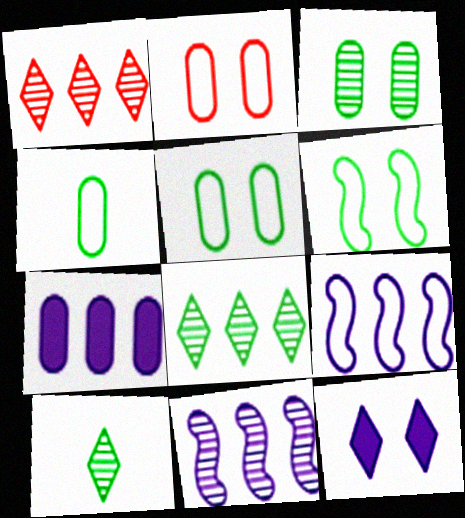[]